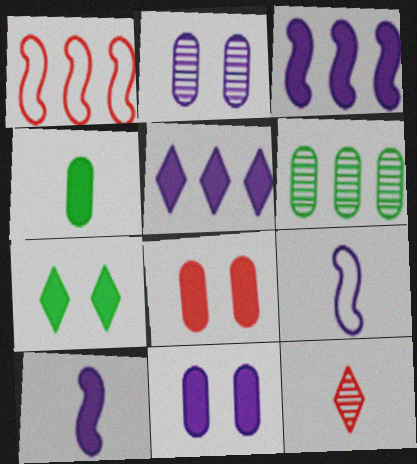[[1, 5, 6], 
[1, 8, 12], 
[2, 5, 9], 
[4, 9, 12], 
[5, 10, 11]]